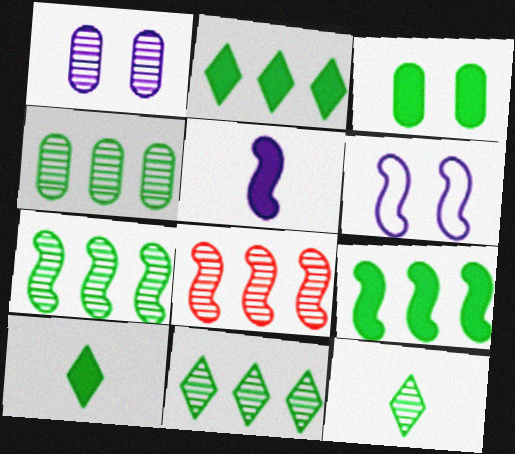[[1, 8, 12], 
[3, 9, 10], 
[4, 7, 11]]